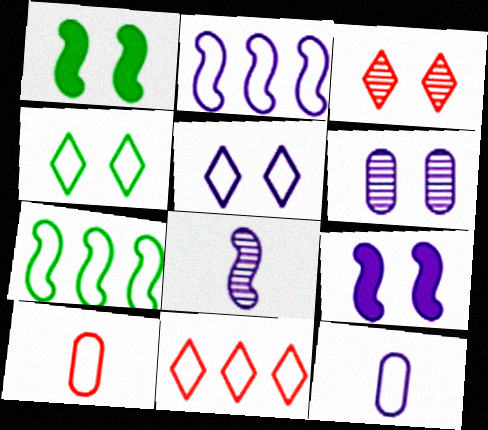[[2, 4, 10], 
[2, 5, 12], 
[2, 8, 9], 
[5, 6, 9], 
[5, 7, 10]]